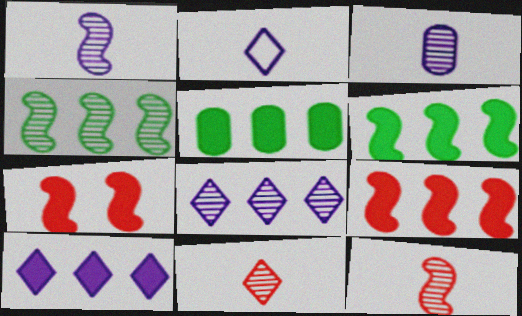[[5, 9, 10]]